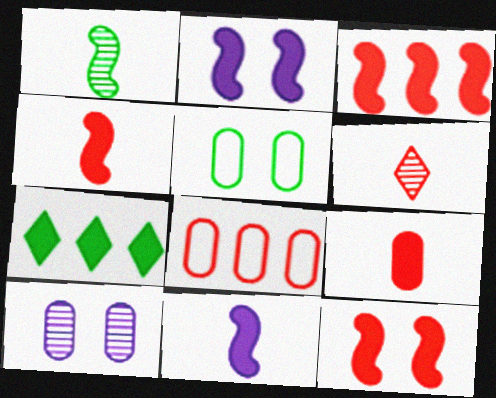[[1, 5, 7], 
[2, 7, 9], 
[3, 4, 12], 
[6, 8, 12]]